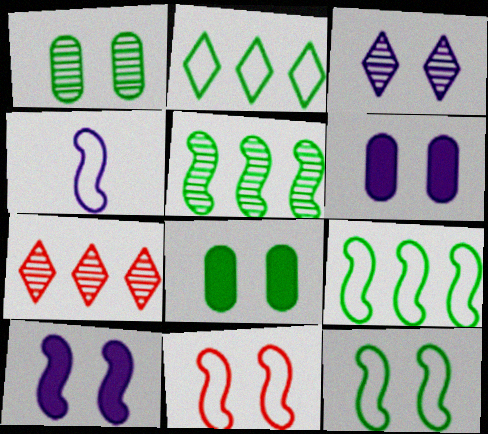[[3, 8, 11], 
[4, 7, 8], 
[4, 9, 11]]